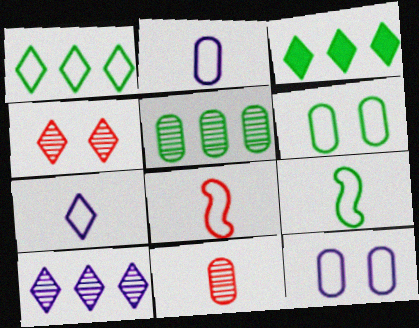[[1, 6, 9], 
[1, 8, 12], 
[3, 4, 7]]